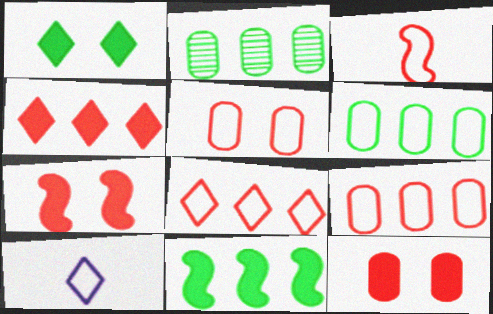[[2, 7, 10], 
[3, 5, 8]]